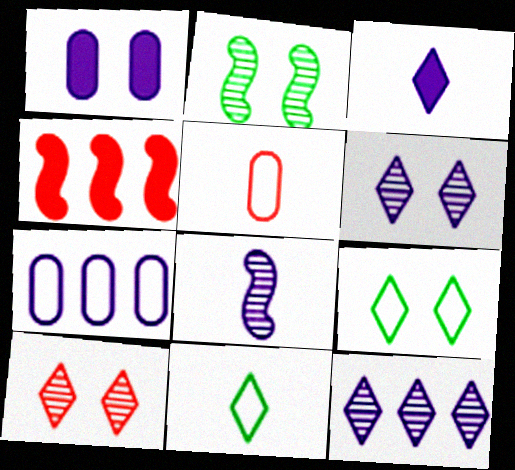[[4, 5, 10]]